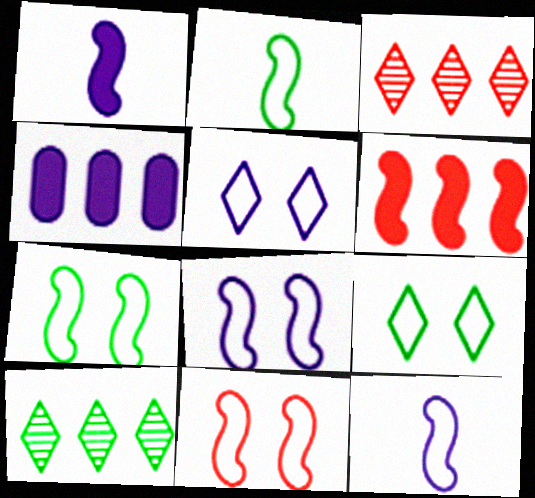[[7, 8, 11]]